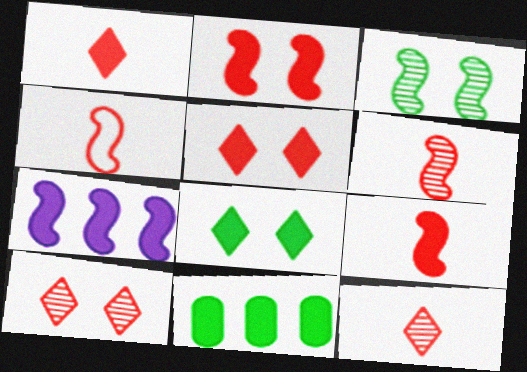[[3, 4, 7], 
[4, 6, 9]]